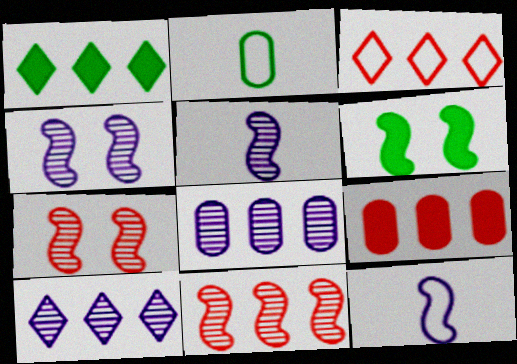[[1, 3, 10], 
[3, 9, 11], 
[6, 11, 12]]